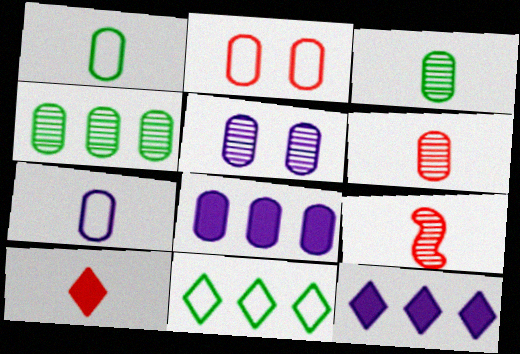[[2, 3, 8], 
[4, 5, 6], 
[5, 7, 8]]